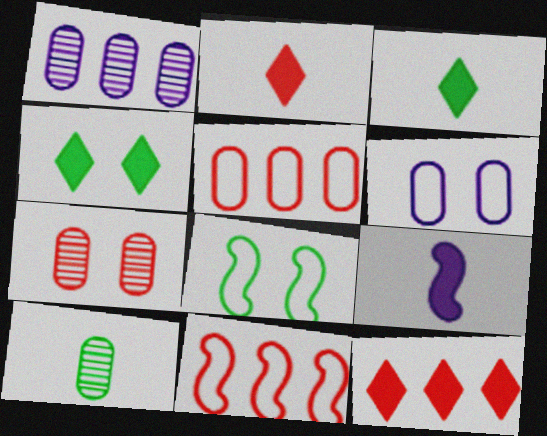[[1, 2, 8], 
[1, 7, 10], 
[2, 7, 11]]